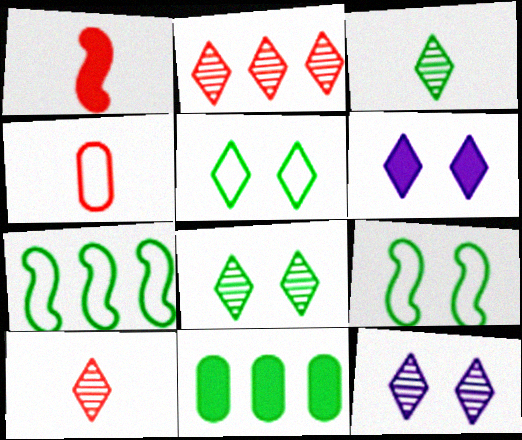[[1, 4, 10], 
[1, 6, 11], 
[2, 3, 12], 
[3, 9, 11]]